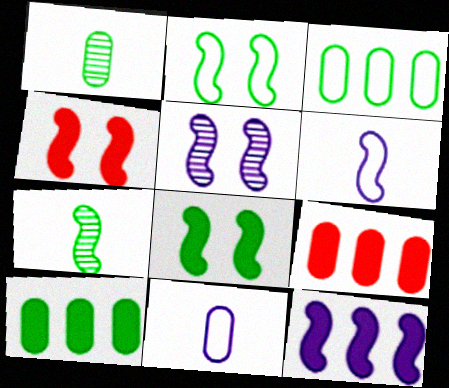[[2, 4, 5], 
[5, 6, 12]]